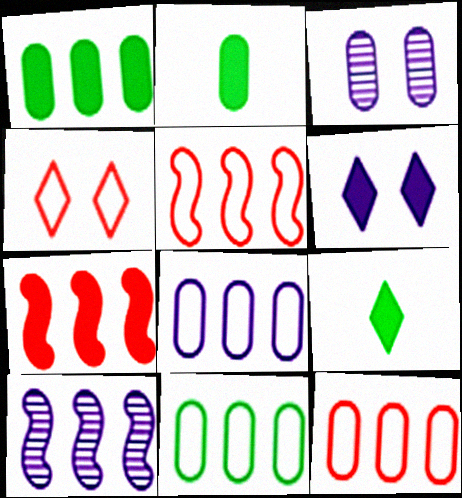[[2, 3, 12], 
[2, 4, 10], 
[2, 6, 7], 
[3, 5, 9], 
[8, 11, 12]]